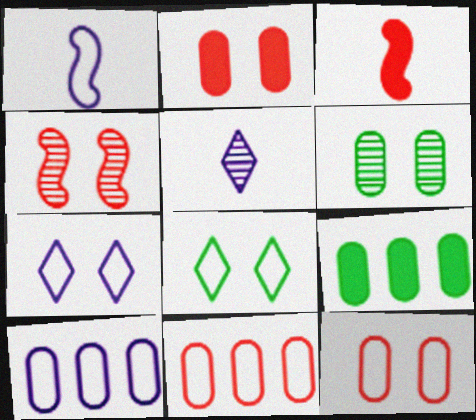[[1, 7, 10], 
[1, 8, 11]]